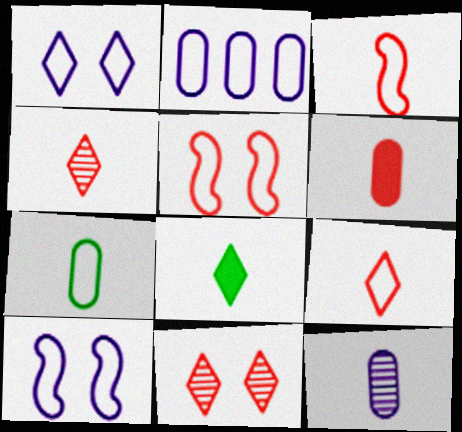[[3, 4, 6], 
[3, 8, 12], 
[6, 7, 12]]